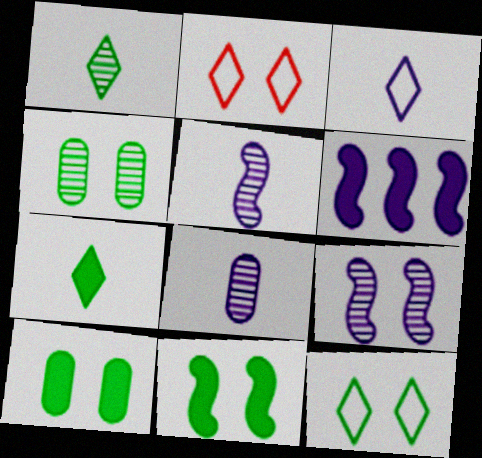[[2, 9, 10], 
[4, 11, 12]]